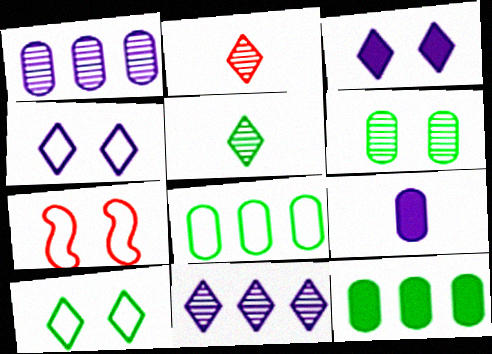[[3, 6, 7]]